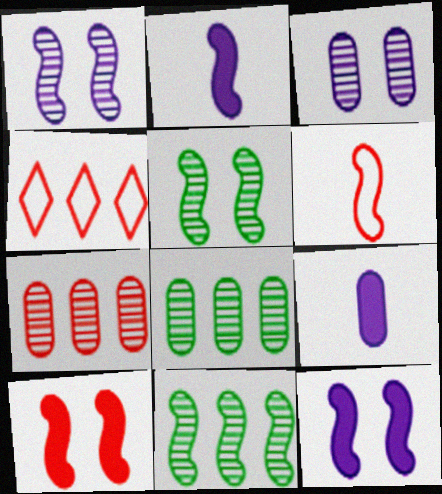[[4, 5, 9], 
[6, 11, 12]]